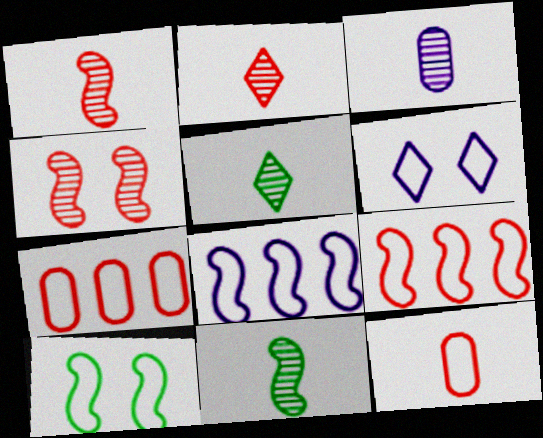[[1, 3, 5], 
[2, 3, 11]]